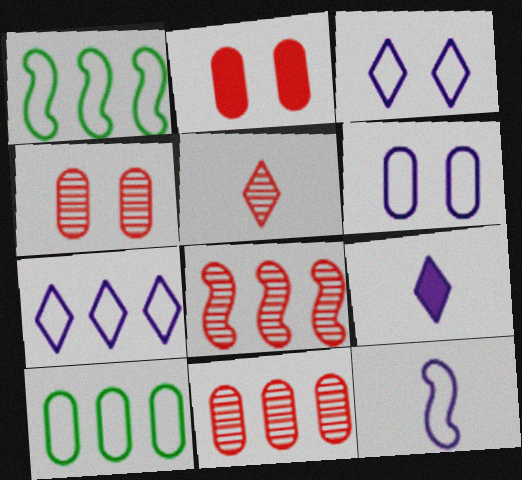[[1, 4, 9], 
[4, 5, 8], 
[6, 7, 12]]